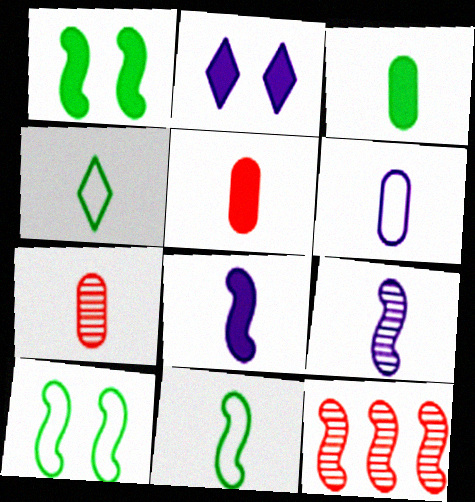[[3, 6, 7], 
[4, 5, 9], 
[4, 7, 8], 
[8, 10, 12]]